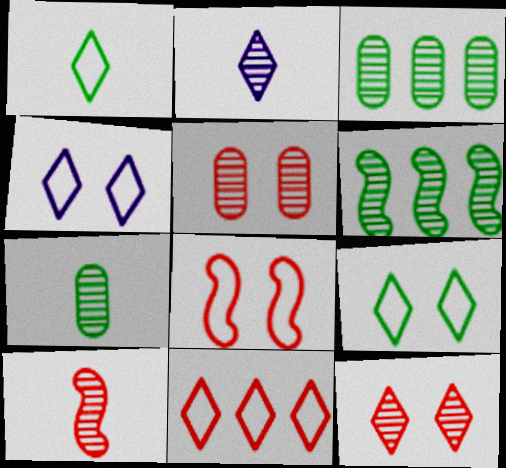[[1, 4, 11], 
[2, 5, 6], 
[2, 7, 10]]